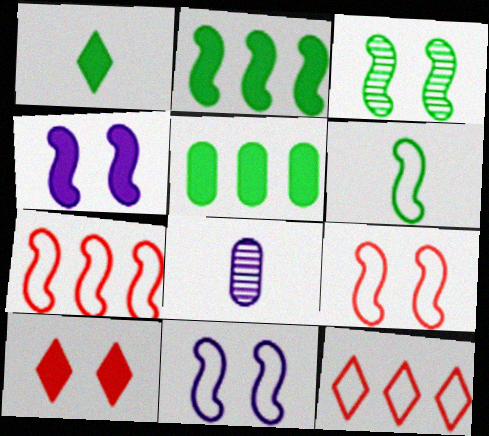[[2, 3, 6], 
[3, 4, 9], 
[6, 7, 11]]